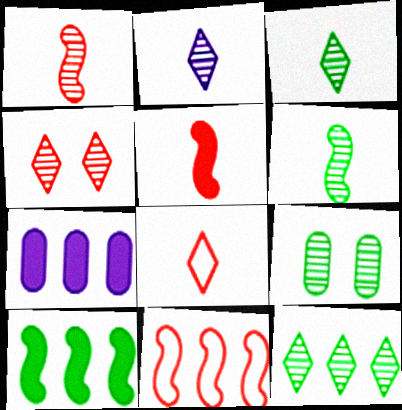[[2, 4, 12], 
[6, 9, 12], 
[7, 11, 12]]